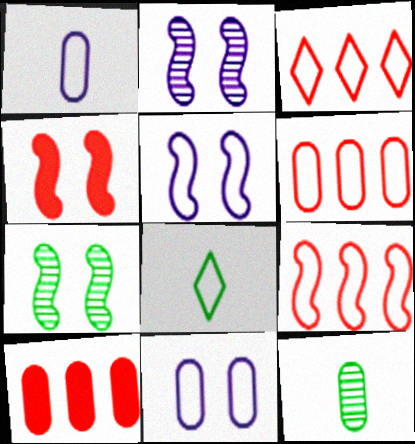[[2, 8, 10], 
[3, 6, 9], 
[4, 5, 7], 
[5, 6, 8], 
[8, 9, 11], 
[10, 11, 12]]